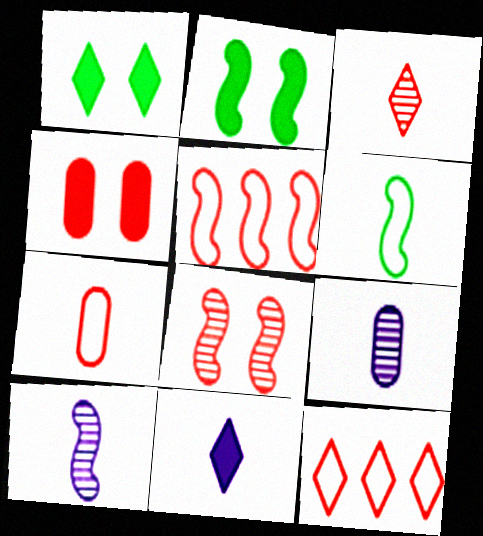[[1, 5, 9], 
[2, 5, 10], 
[2, 9, 12], 
[3, 4, 5]]